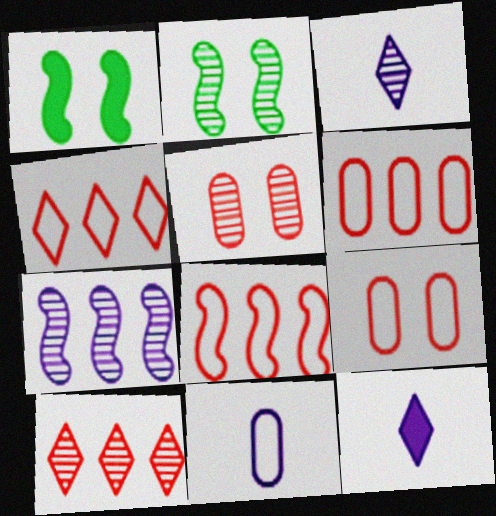[[1, 3, 6], 
[1, 10, 11], 
[2, 6, 12], 
[4, 6, 8]]